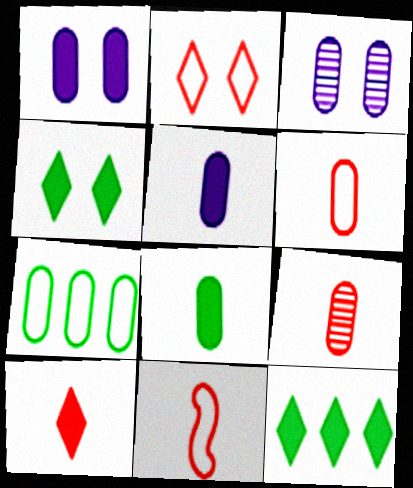[[1, 7, 9], 
[3, 11, 12], 
[9, 10, 11]]